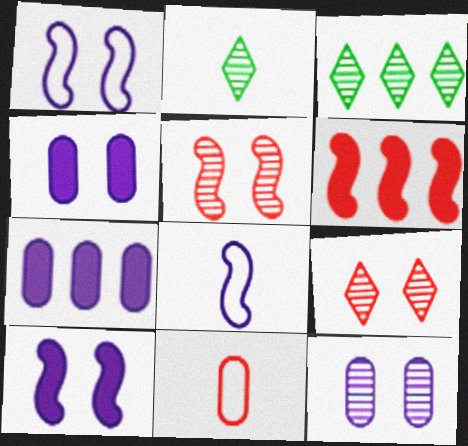[[3, 10, 11], 
[6, 9, 11]]